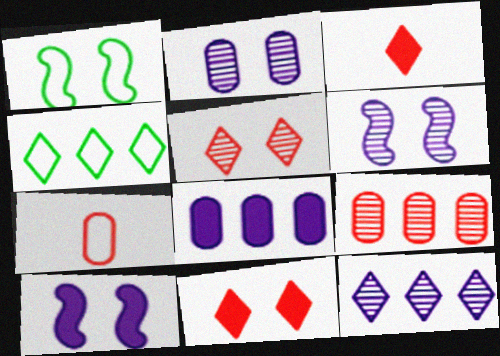[[1, 2, 11]]